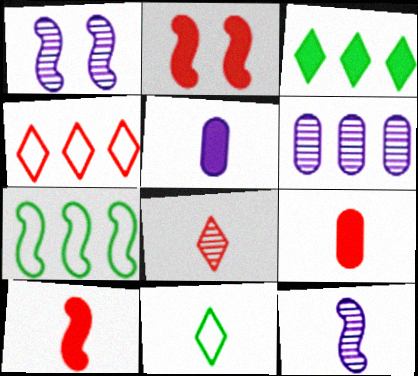[[1, 7, 10], 
[2, 3, 5], 
[2, 6, 11], 
[2, 7, 12], 
[9, 11, 12]]